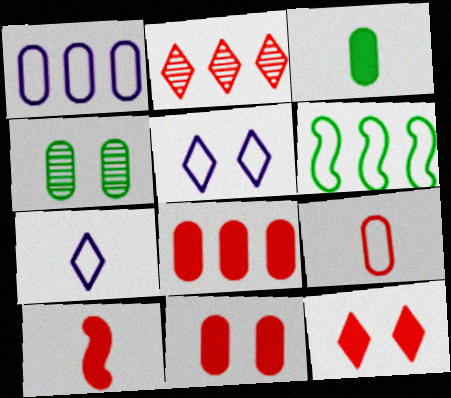[[5, 6, 9], 
[8, 10, 12]]